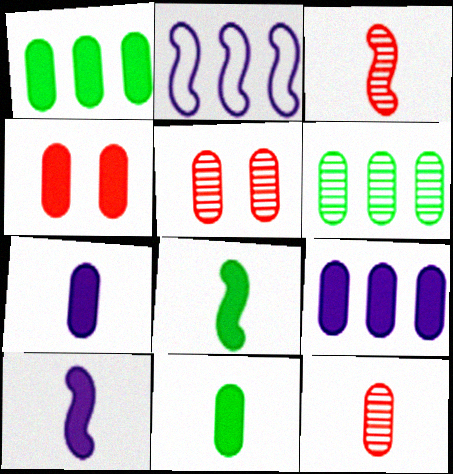[[1, 4, 7], 
[4, 9, 11]]